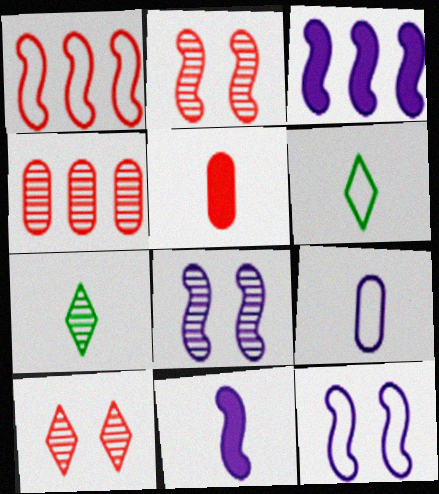[[1, 5, 10], 
[4, 7, 8]]